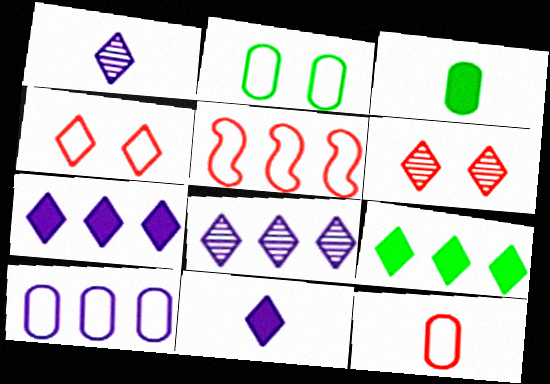[[1, 4, 9], 
[2, 10, 12], 
[4, 5, 12]]